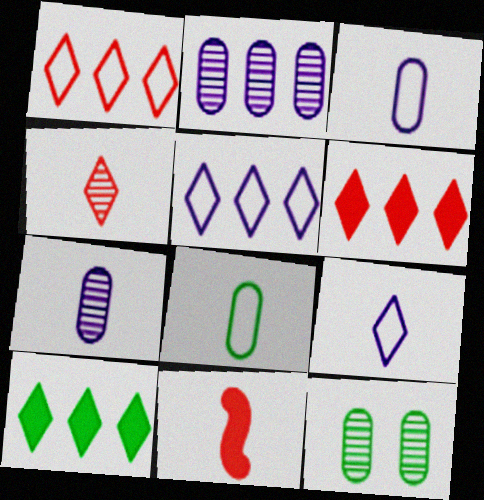[[5, 11, 12]]